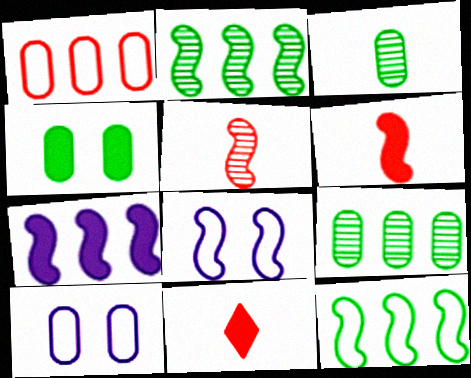[[2, 6, 8], 
[2, 10, 11], 
[4, 7, 11], 
[8, 9, 11]]